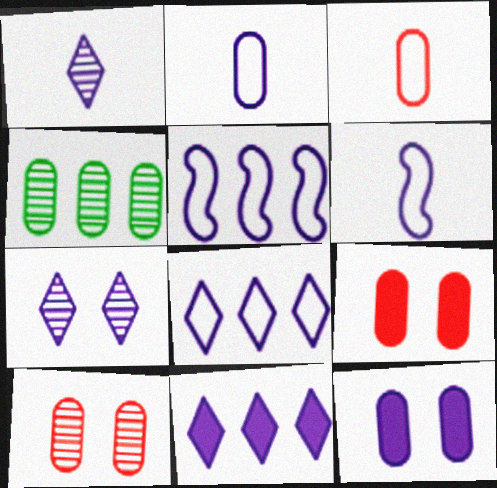[[1, 5, 12], 
[2, 4, 9], 
[3, 4, 12]]